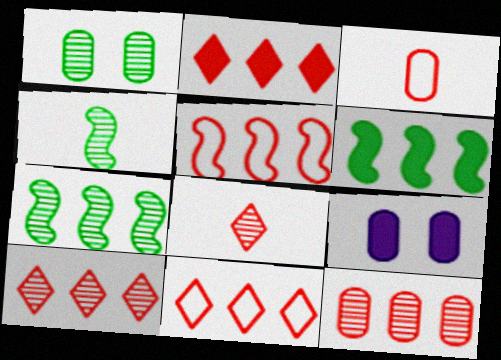[[2, 5, 12], 
[2, 10, 11], 
[4, 9, 11]]